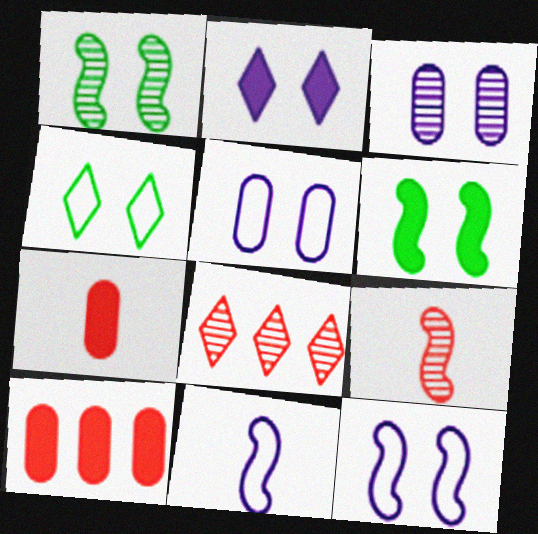[[2, 3, 12]]